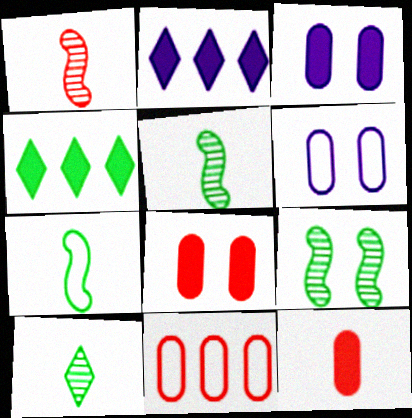[[1, 4, 6]]